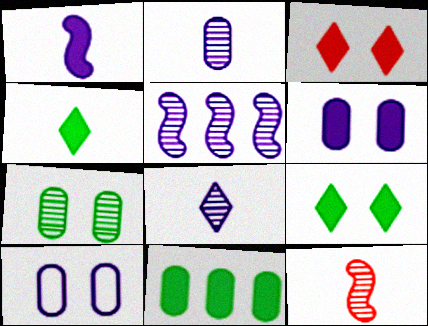[[1, 3, 11]]